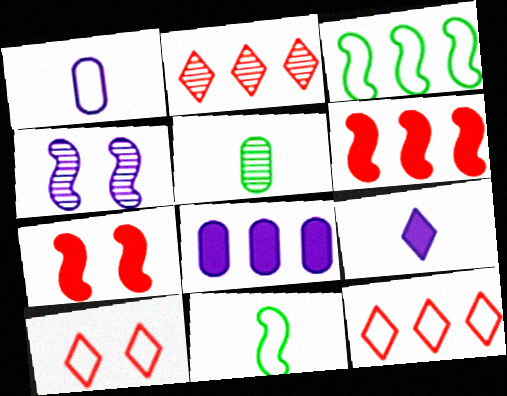[[1, 3, 10], 
[2, 3, 8], 
[2, 4, 5], 
[4, 6, 11]]